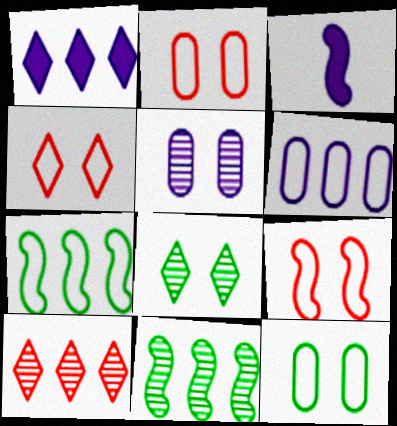[[2, 4, 9], 
[3, 9, 11], 
[3, 10, 12]]